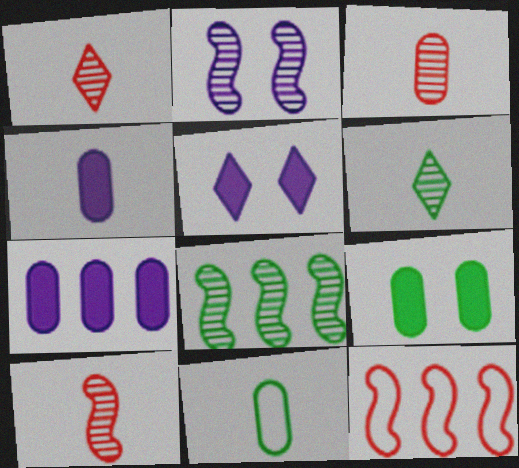[[1, 3, 10], 
[2, 8, 10], 
[3, 4, 11]]